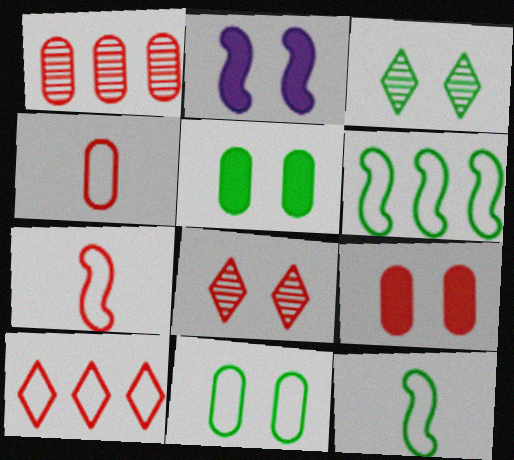[[1, 4, 9], 
[2, 8, 11]]